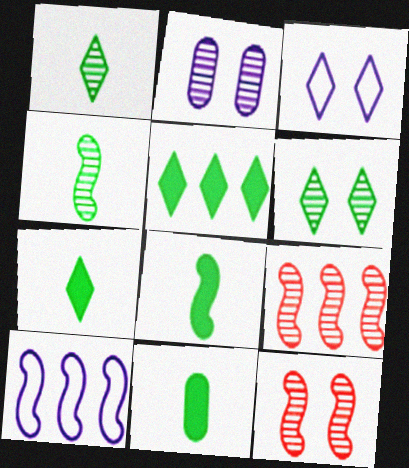[[1, 2, 9], 
[2, 6, 12], 
[3, 9, 11], 
[7, 8, 11], 
[8, 10, 12]]